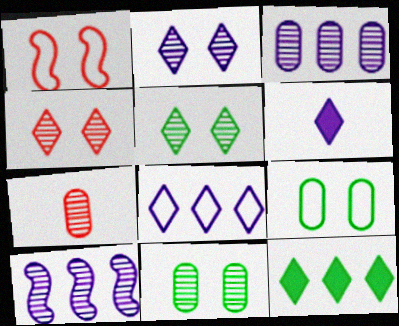[[2, 4, 5], 
[2, 6, 8], 
[3, 7, 11], 
[5, 7, 10]]